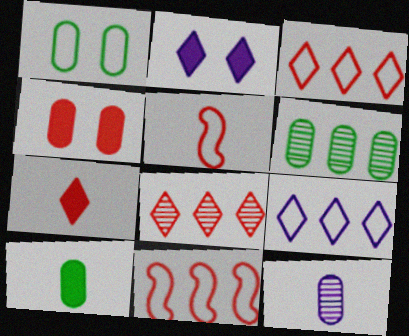[[1, 5, 9], 
[1, 6, 10], 
[2, 5, 6], 
[4, 5, 8]]